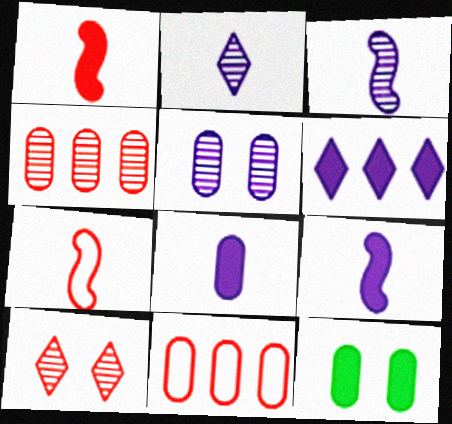[[1, 6, 12], 
[1, 10, 11]]